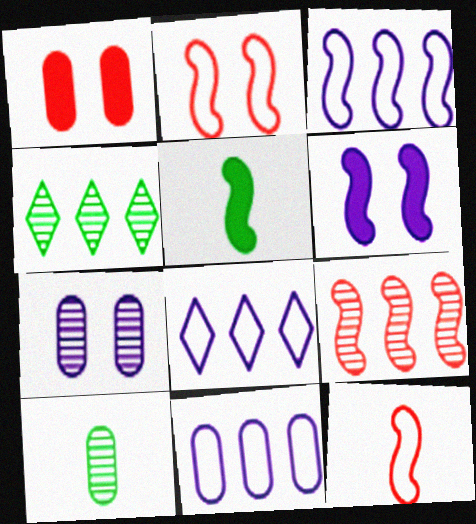[[1, 10, 11], 
[3, 8, 11]]